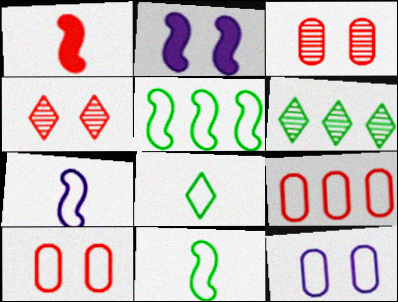[[1, 4, 9], 
[1, 6, 12]]